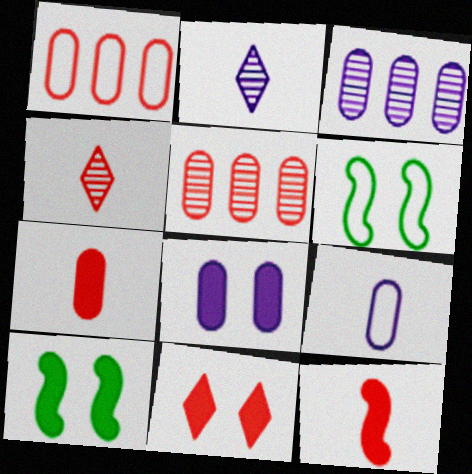[[1, 2, 10], 
[3, 8, 9], 
[8, 10, 11]]